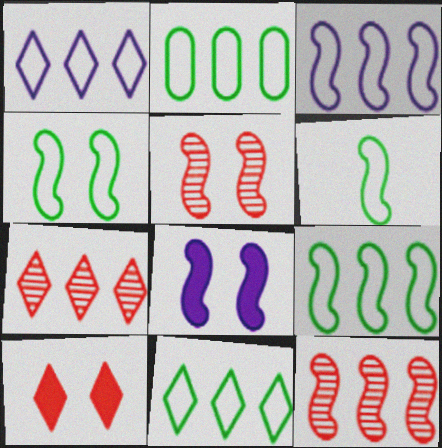[[2, 9, 11], 
[4, 5, 8], 
[4, 6, 9], 
[6, 8, 12]]